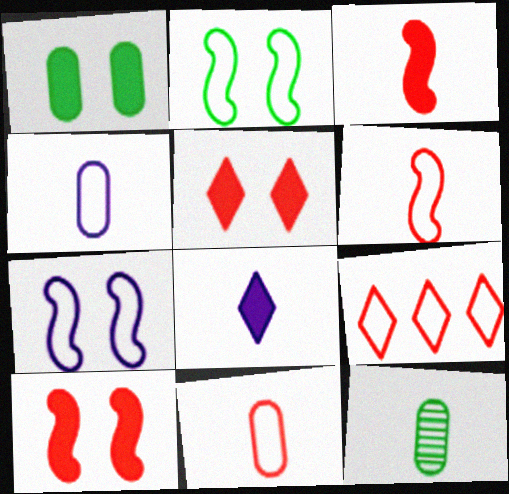[[2, 4, 9], 
[6, 8, 12]]